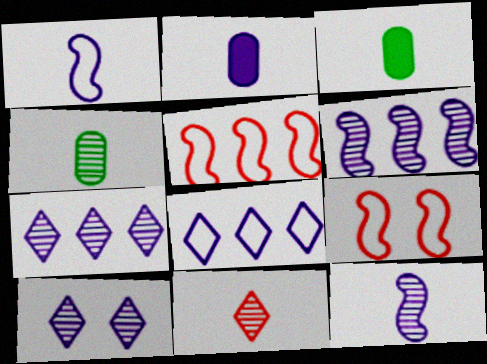[[1, 3, 11], 
[3, 5, 10], 
[3, 7, 9], 
[4, 11, 12]]